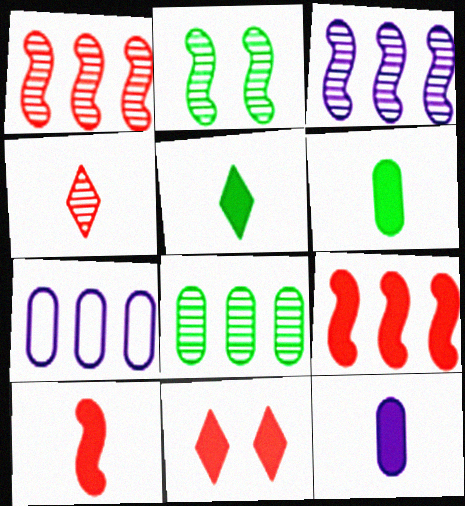[[5, 10, 12]]